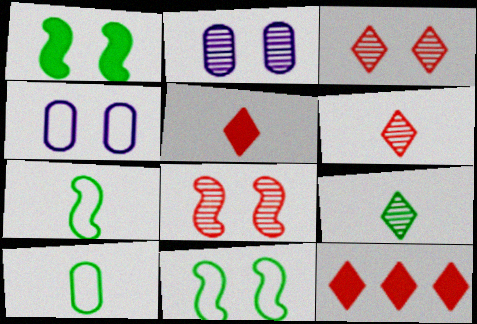[[1, 3, 4], 
[2, 7, 12]]